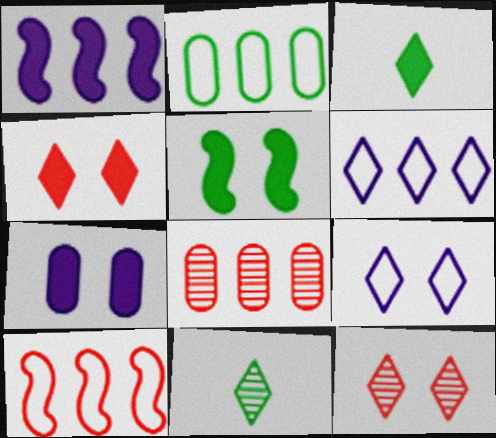[[2, 5, 11], 
[2, 6, 10], 
[3, 6, 12], 
[4, 5, 7], 
[4, 6, 11], 
[7, 10, 11]]